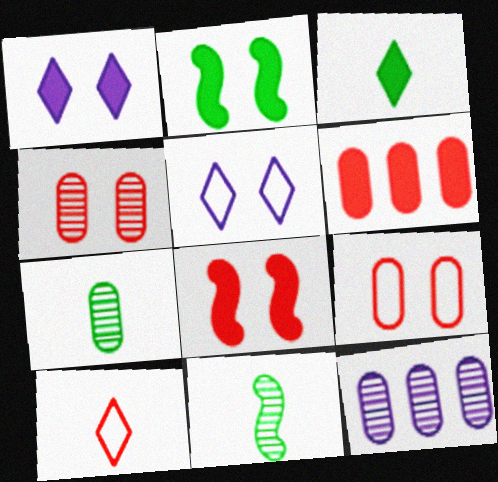[[2, 4, 5], 
[2, 10, 12], 
[4, 7, 12], 
[5, 6, 11]]